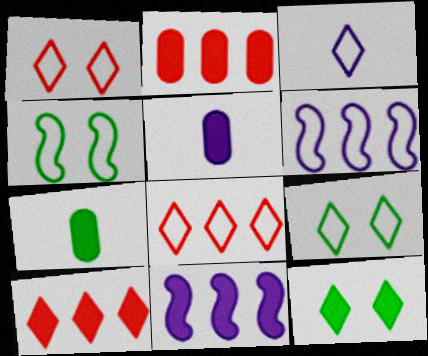[[3, 8, 9]]